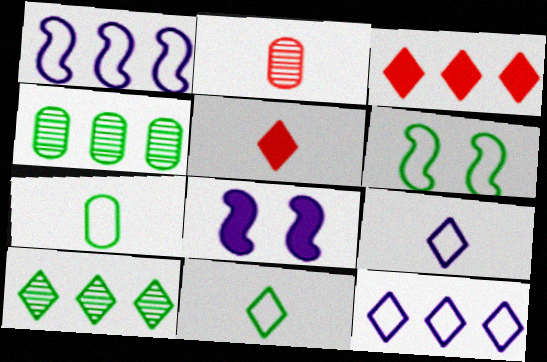[[1, 3, 4], 
[3, 10, 12]]